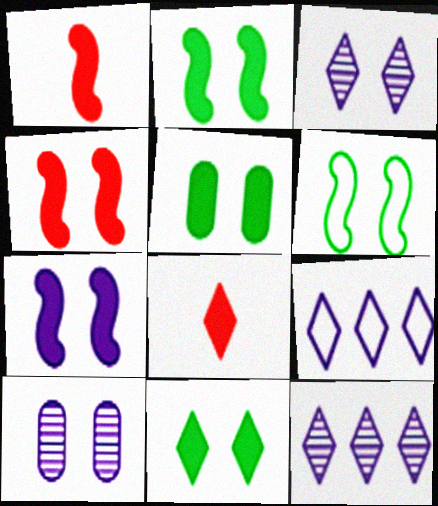[[2, 4, 7], 
[2, 5, 11]]